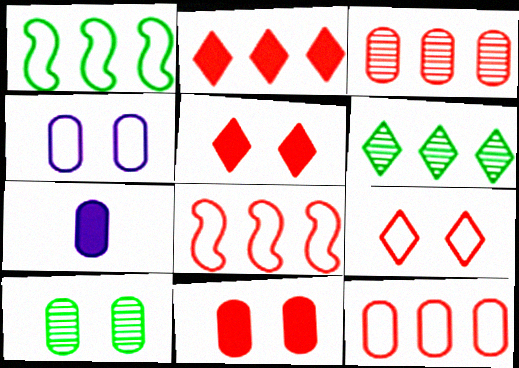[[2, 3, 8], 
[4, 10, 11], 
[7, 10, 12]]